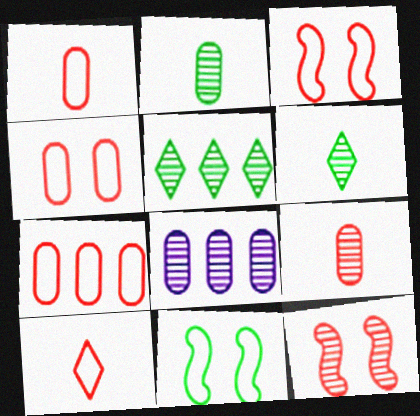[[1, 4, 7], 
[3, 7, 10], 
[6, 8, 12]]